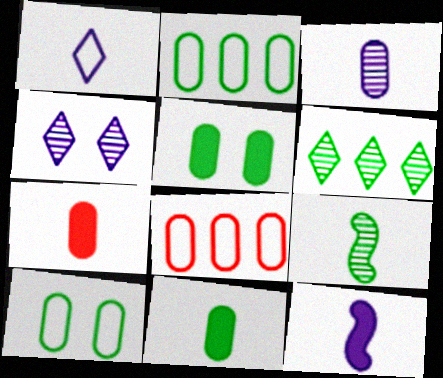[[1, 3, 12], 
[1, 7, 9], 
[3, 5, 8]]